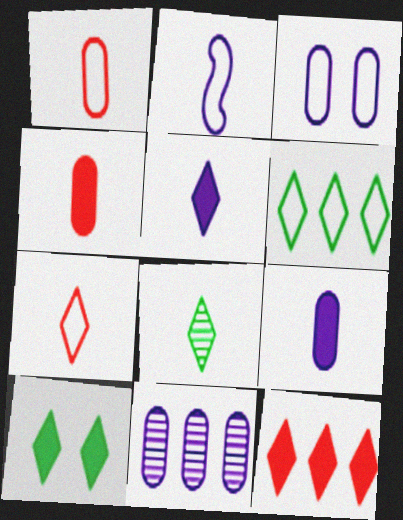[[2, 4, 8], 
[3, 9, 11], 
[5, 7, 8], 
[5, 10, 12], 
[6, 8, 10]]